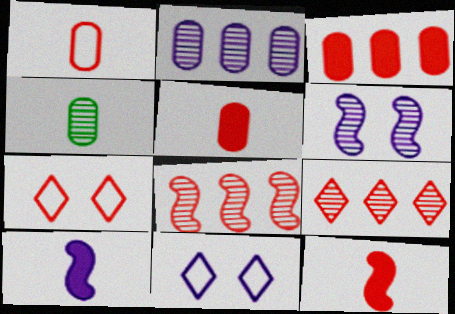[[2, 10, 11], 
[4, 6, 9], 
[5, 7, 8]]